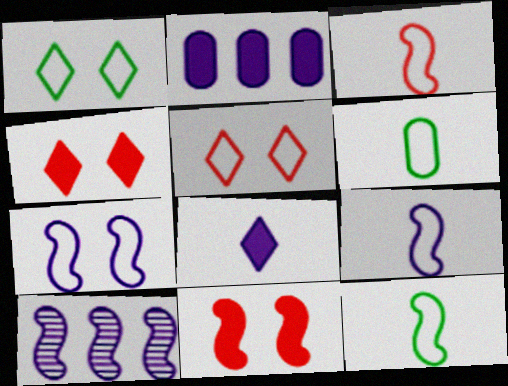[[3, 9, 12], 
[4, 6, 10], 
[10, 11, 12]]